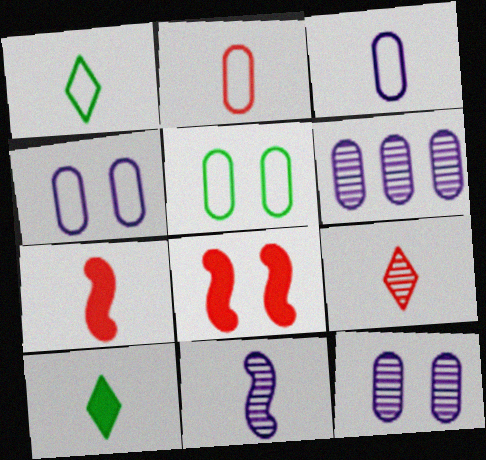[[1, 6, 8], 
[2, 7, 9], 
[2, 10, 11]]